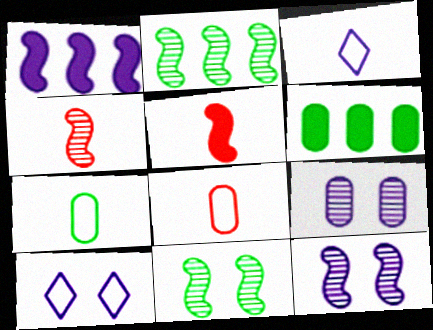[[1, 3, 9], 
[2, 4, 12], 
[4, 6, 10], 
[6, 8, 9]]